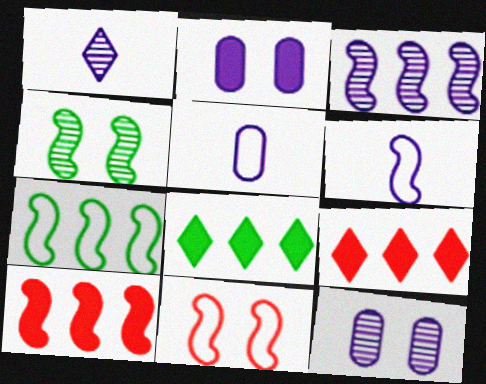[[1, 3, 12], 
[3, 7, 10], 
[4, 5, 9], 
[4, 6, 10], 
[6, 7, 11]]